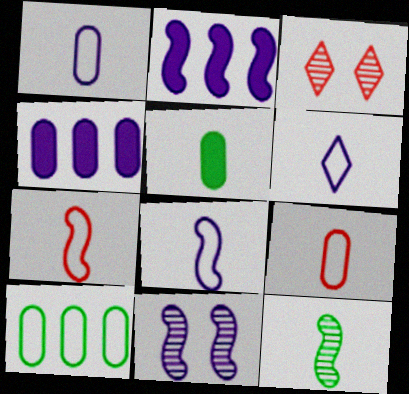[[1, 6, 8], 
[2, 8, 11], 
[4, 6, 11]]